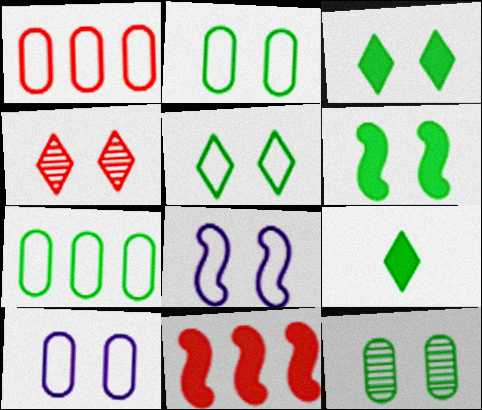[[4, 6, 10], 
[5, 6, 12]]